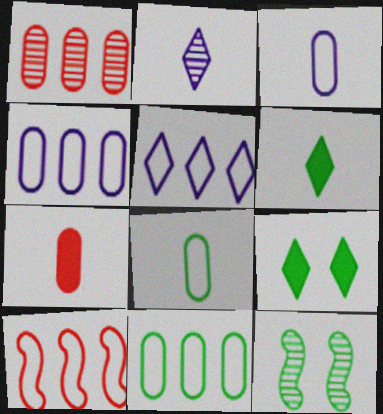[[1, 2, 12], 
[5, 7, 12], 
[5, 10, 11], 
[6, 11, 12]]